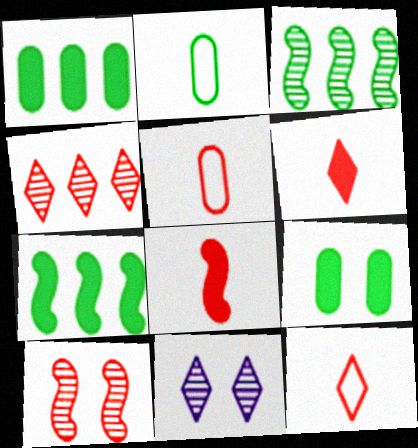[[5, 7, 11]]